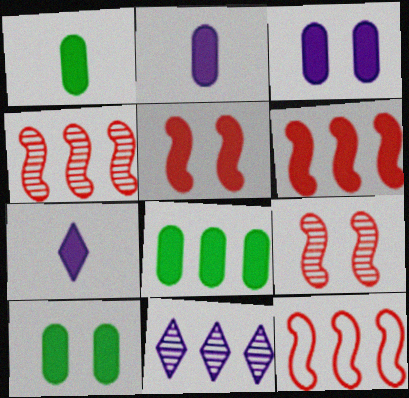[[1, 8, 10], 
[4, 6, 12], 
[5, 7, 8], 
[6, 7, 10], 
[8, 11, 12]]